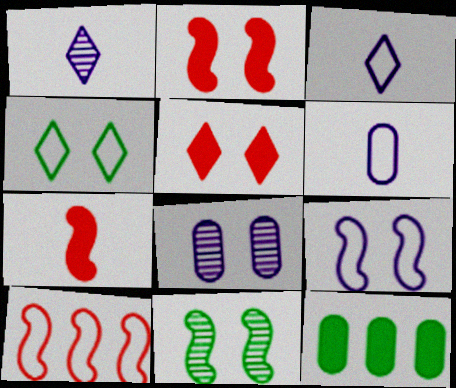[[2, 4, 8], 
[2, 9, 11], 
[4, 6, 10]]